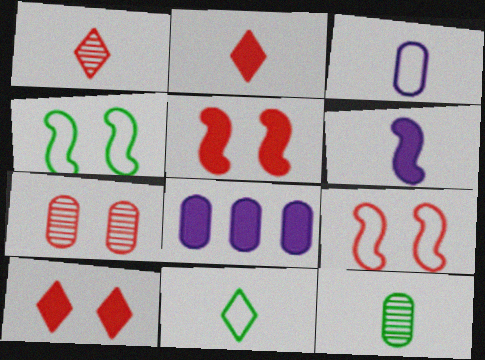[[1, 4, 8], 
[7, 9, 10]]